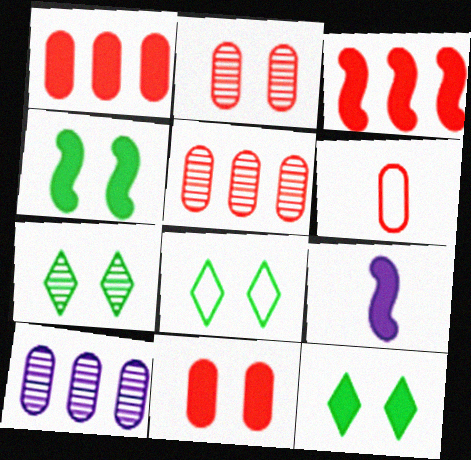[[1, 2, 6], 
[1, 9, 12], 
[3, 4, 9], 
[5, 6, 11], 
[5, 8, 9], 
[7, 8, 12]]